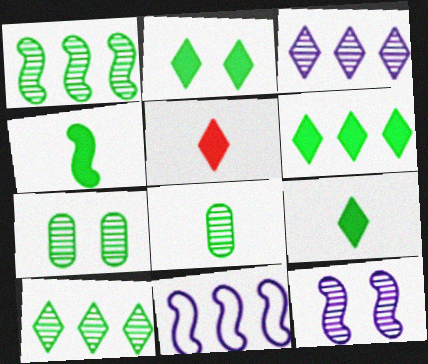[[2, 6, 9], 
[5, 7, 11]]